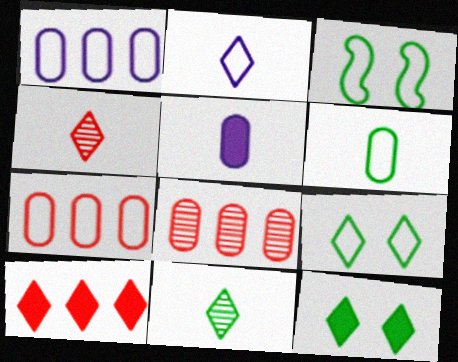[[2, 3, 7]]